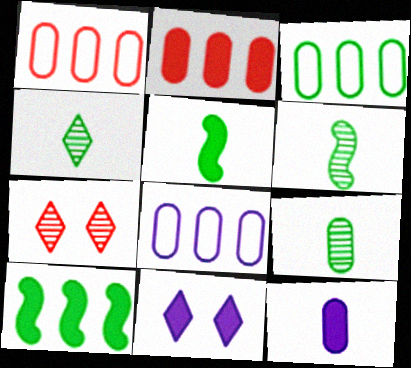[[1, 3, 8], 
[1, 6, 11], 
[2, 5, 11], 
[4, 6, 9], 
[5, 7, 8]]